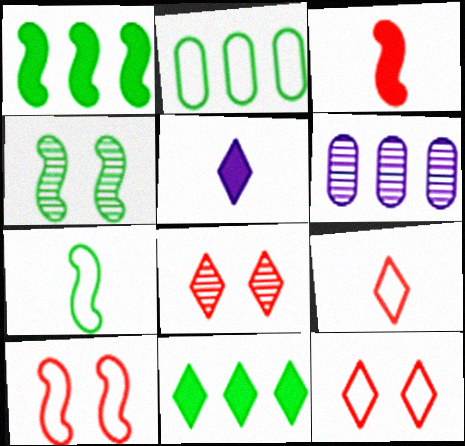[[1, 4, 7]]